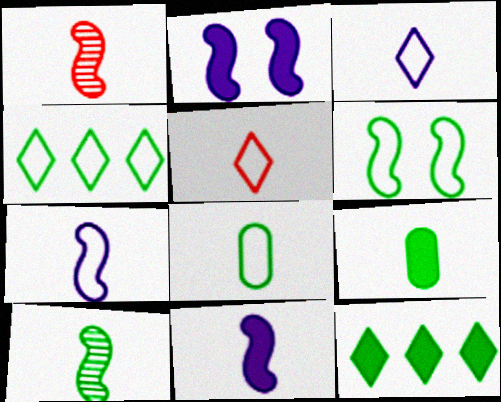[[1, 3, 9], 
[4, 6, 8], 
[5, 7, 8]]